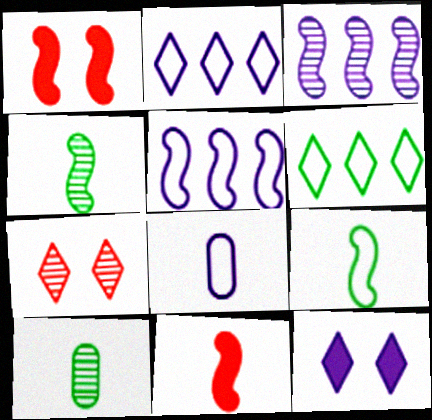[[1, 2, 10], 
[1, 3, 9], 
[1, 4, 5], 
[3, 7, 10], 
[3, 8, 12]]